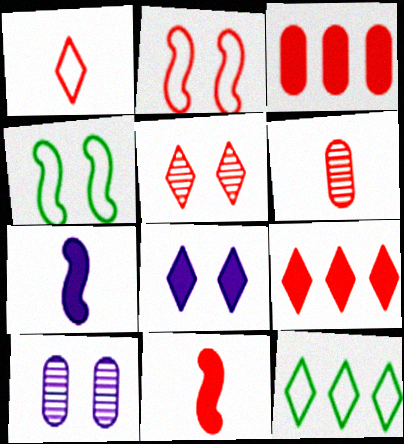[[1, 5, 9], 
[1, 6, 11], 
[2, 6, 9], 
[10, 11, 12]]